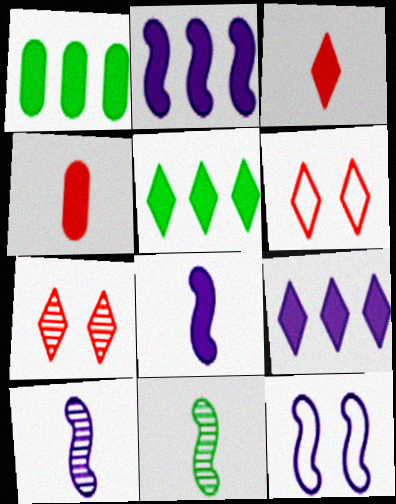[[1, 6, 10], 
[2, 10, 12]]